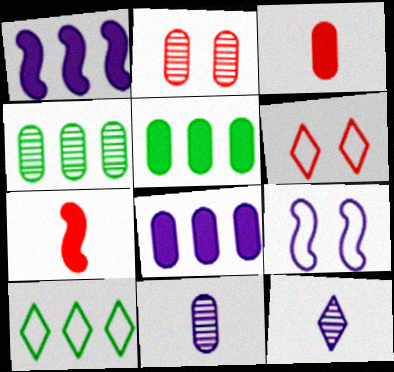[[2, 4, 11], 
[8, 9, 12]]